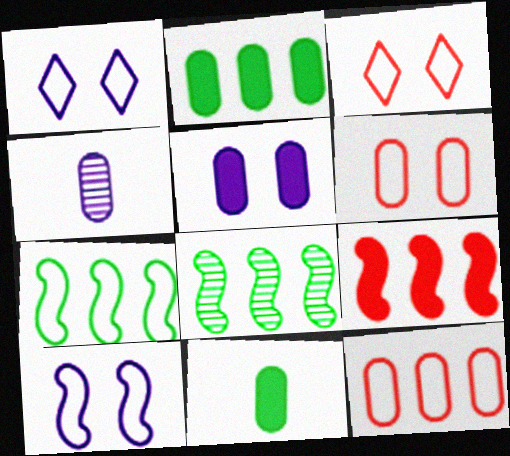[[2, 4, 6]]